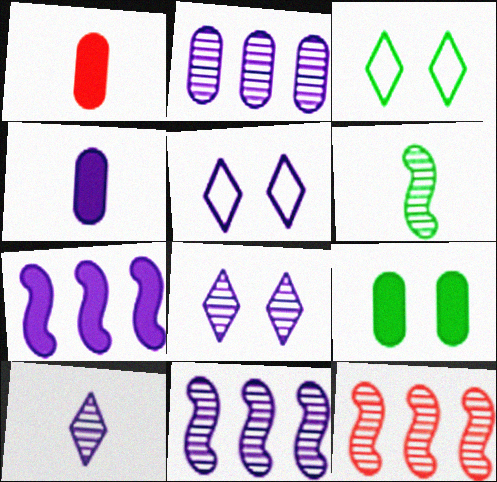[[1, 3, 11], 
[3, 4, 12], 
[4, 5, 11]]